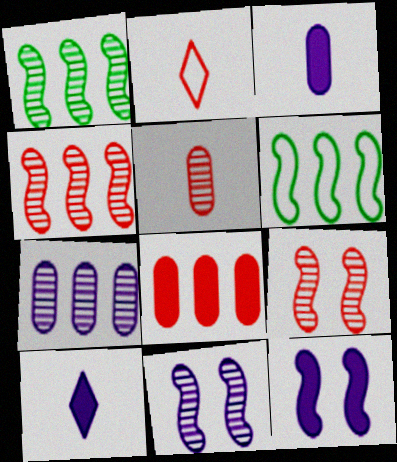[[2, 8, 9]]